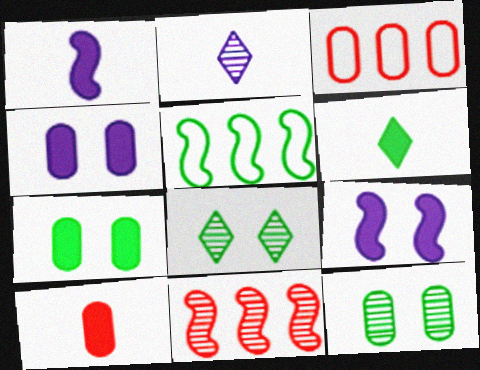[[1, 3, 8], 
[1, 6, 10], 
[2, 11, 12], 
[5, 6, 12]]